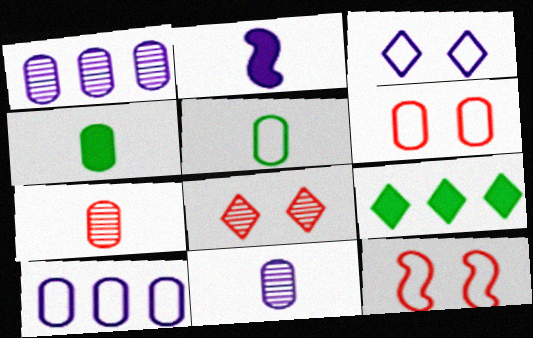[[1, 2, 3], 
[1, 4, 6], 
[5, 6, 10], 
[9, 11, 12]]